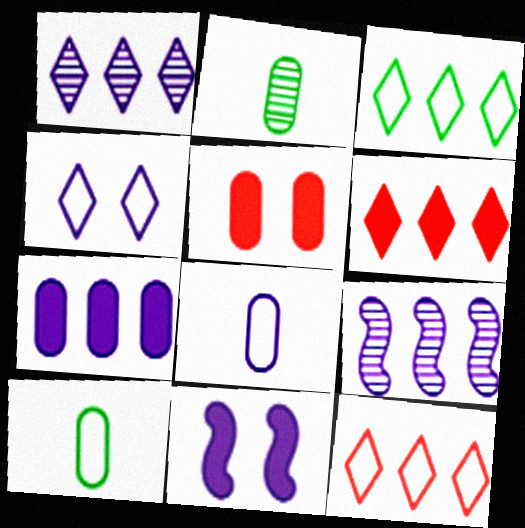[[1, 3, 6], 
[1, 8, 11], 
[2, 11, 12]]